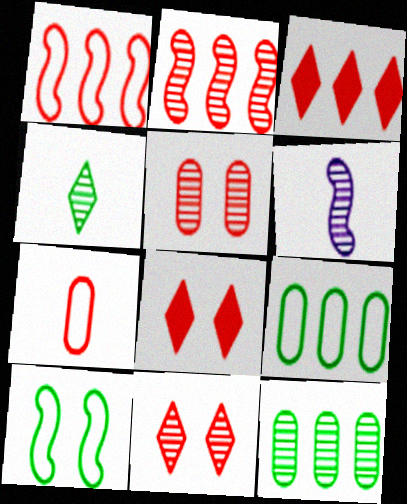[[2, 7, 8], 
[6, 8, 9], 
[6, 11, 12]]